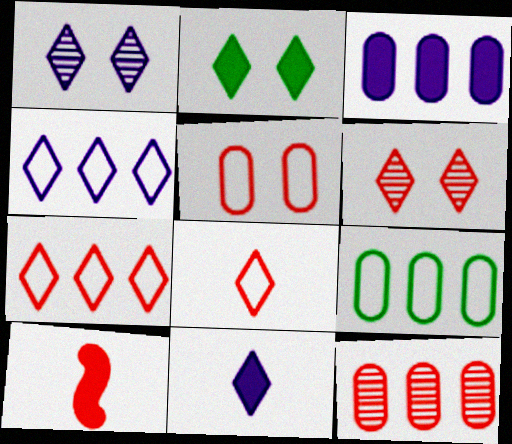[[1, 4, 11], 
[1, 9, 10], 
[2, 3, 10], 
[3, 9, 12]]